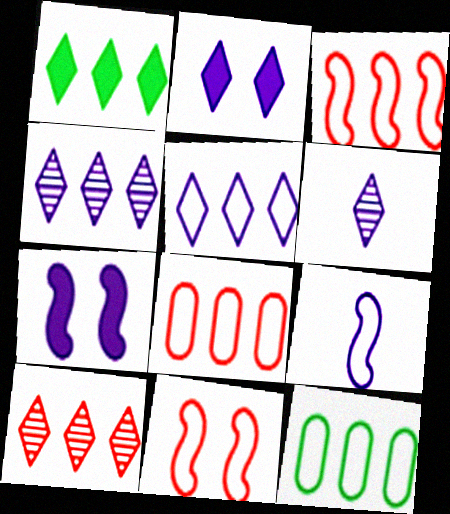[[1, 5, 10], 
[2, 5, 6], 
[3, 5, 12]]